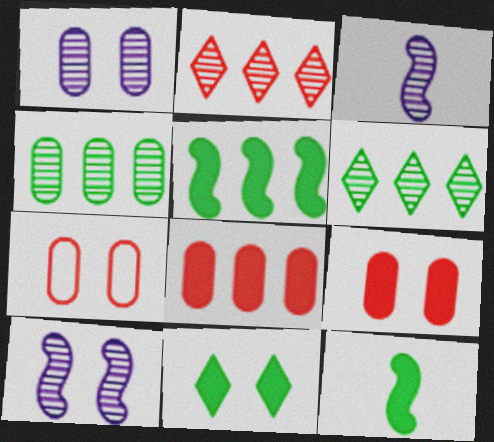[[7, 10, 11]]